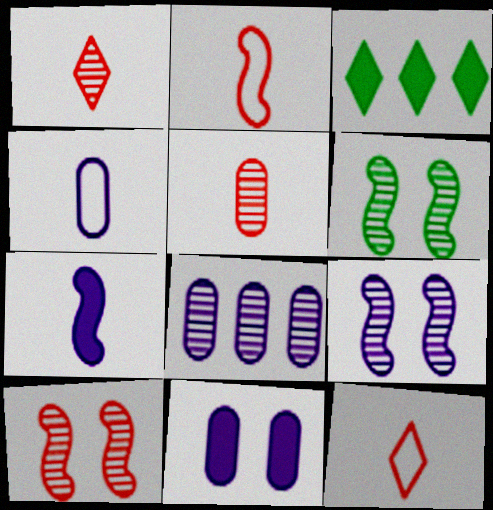[[1, 6, 8], 
[3, 4, 10], 
[4, 8, 11], 
[6, 9, 10]]